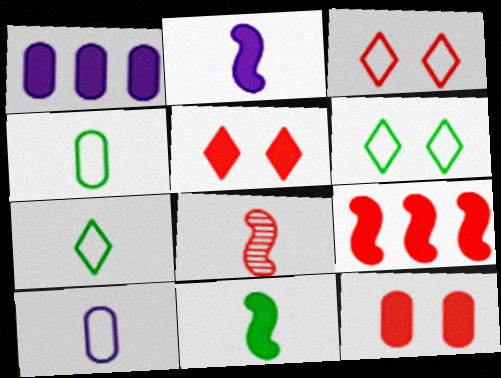[[1, 5, 11], 
[1, 6, 8]]